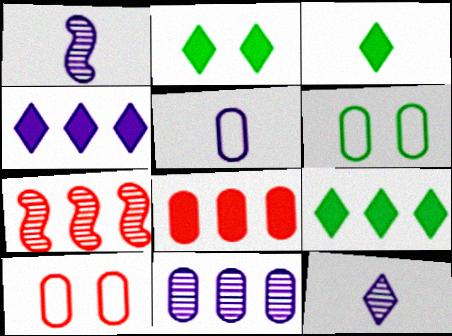[[1, 9, 10], 
[2, 3, 9], 
[2, 5, 7]]